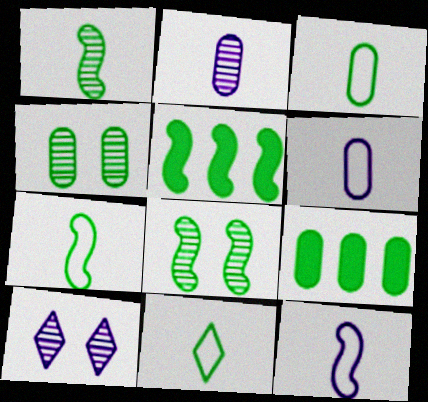[[3, 4, 9], 
[3, 7, 11], 
[4, 5, 11], 
[5, 7, 8], 
[8, 9, 11]]